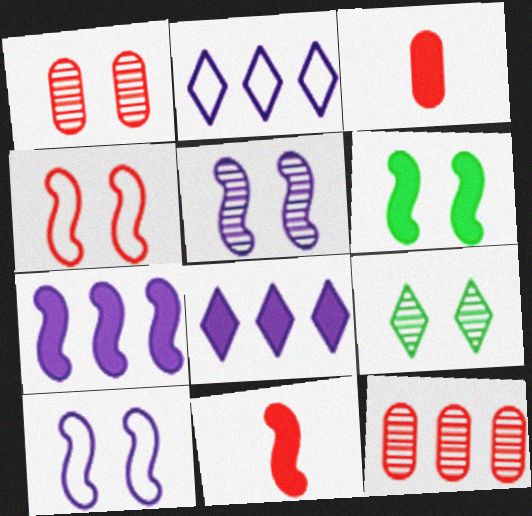[[1, 5, 9], 
[3, 6, 8], 
[4, 5, 6], 
[6, 7, 11]]